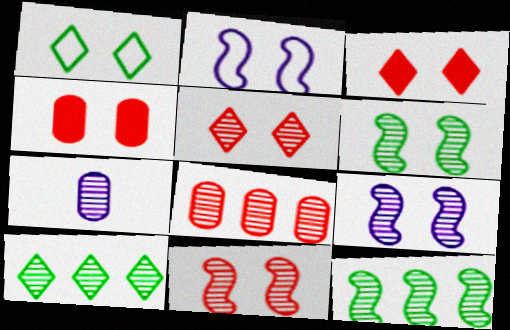[[1, 4, 9], 
[5, 7, 12], 
[6, 9, 11], 
[7, 10, 11]]